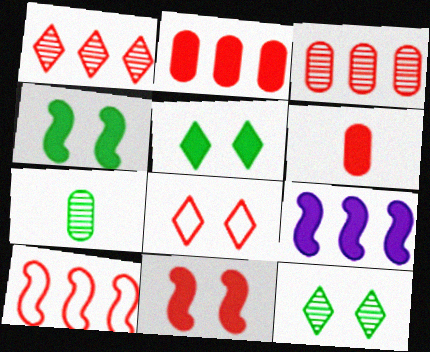[[1, 2, 10], 
[5, 6, 9], 
[7, 8, 9]]